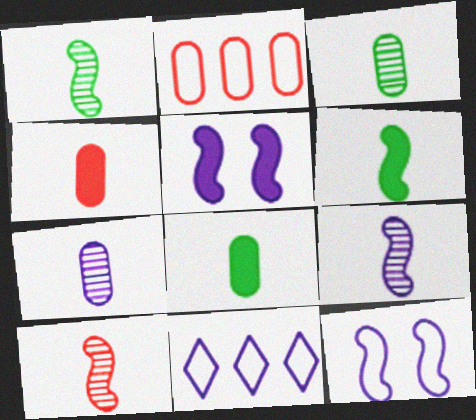[[1, 9, 10], 
[5, 7, 11]]